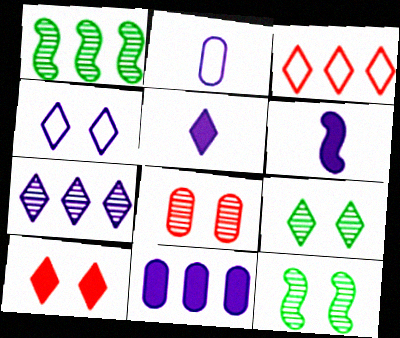[[1, 2, 10], 
[1, 3, 11], 
[3, 5, 9], 
[4, 5, 7], 
[4, 9, 10]]